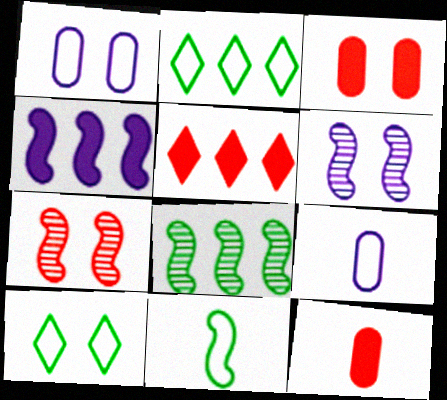[[2, 6, 12], 
[3, 6, 10], 
[4, 7, 11]]